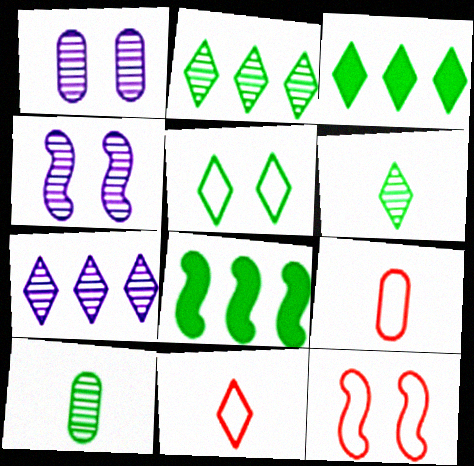[[1, 8, 11], 
[3, 4, 9], 
[3, 5, 6], 
[5, 8, 10]]